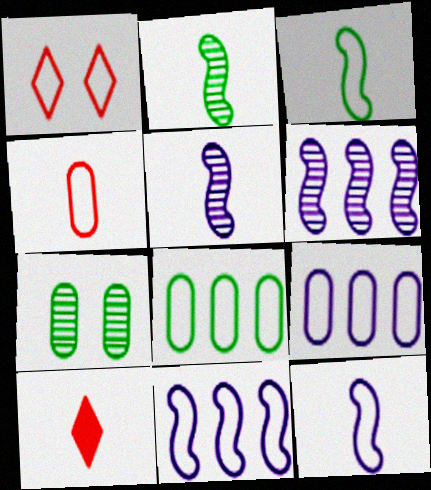[[1, 3, 9], 
[1, 8, 12], 
[7, 10, 11]]